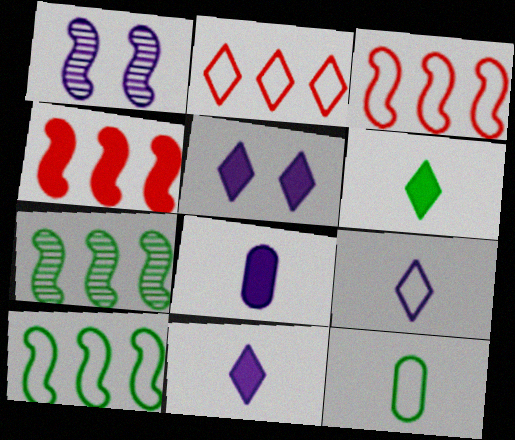[]